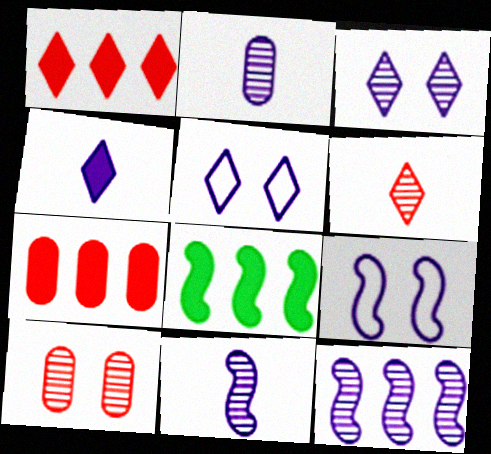[[2, 3, 12]]